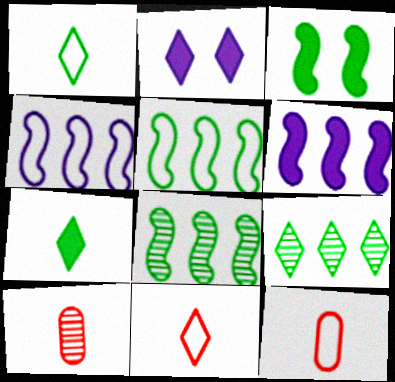[[2, 5, 10], 
[2, 8, 12], 
[2, 9, 11]]